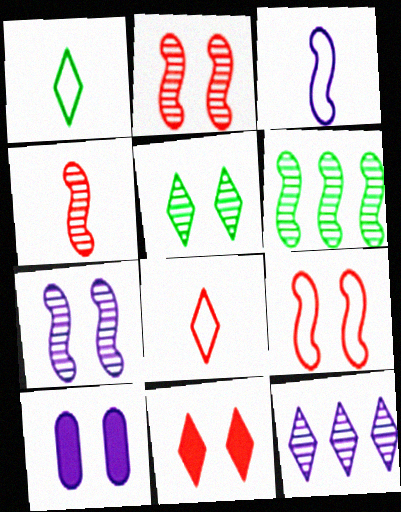[[1, 11, 12], 
[3, 10, 12], 
[4, 6, 7], 
[5, 9, 10], 
[6, 8, 10]]